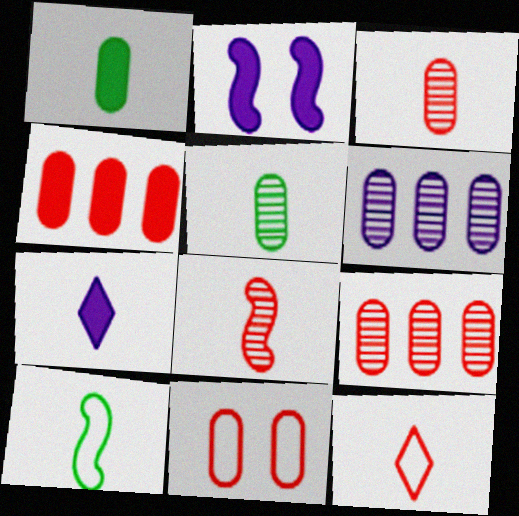[[1, 6, 11], 
[3, 4, 11], 
[3, 7, 10]]